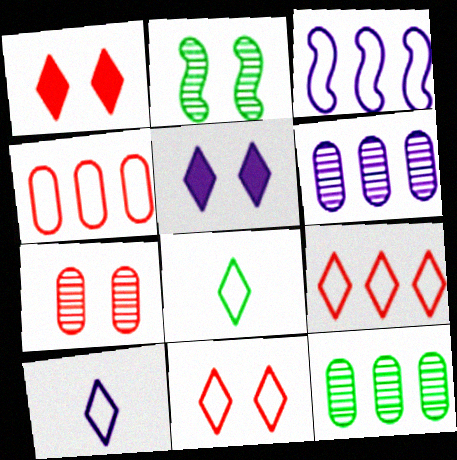[]